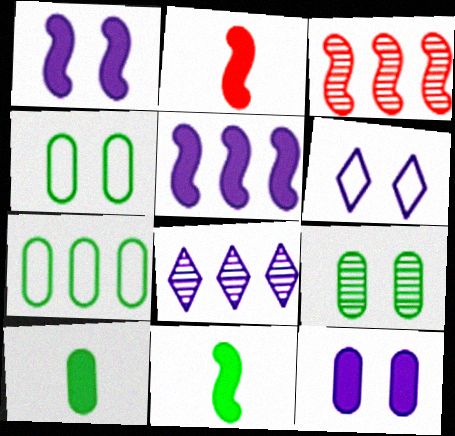[[2, 4, 8], 
[3, 6, 10], 
[7, 9, 10]]